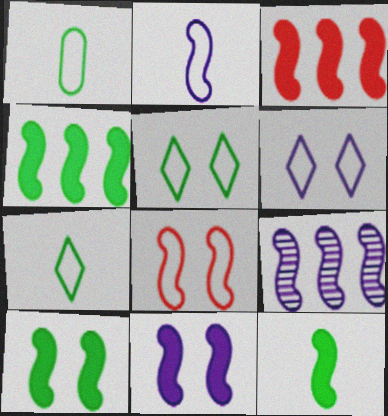[[2, 9, 11], 
[3, 11, 12], 
[4, 10, 12], 
[8, 9, 12]]